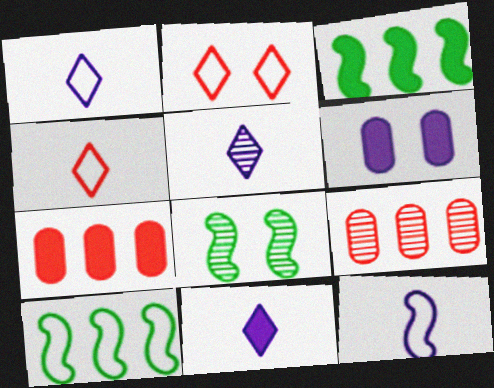[[1, 5, 11], 
[1, 7, 8], 
[2, 6, 8], 
[5, 8, 9]]